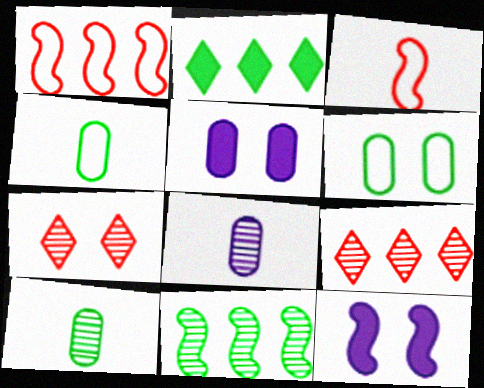[[3, 11, 12], 
[4, 9, 12], 
[6, 7, 12], 
[7, 8, 11]]